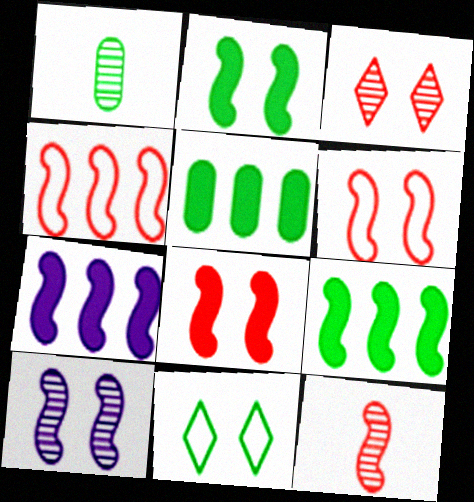[[1, 9, 11], 
[2, 6, 10], 
[4, 8, 12]]